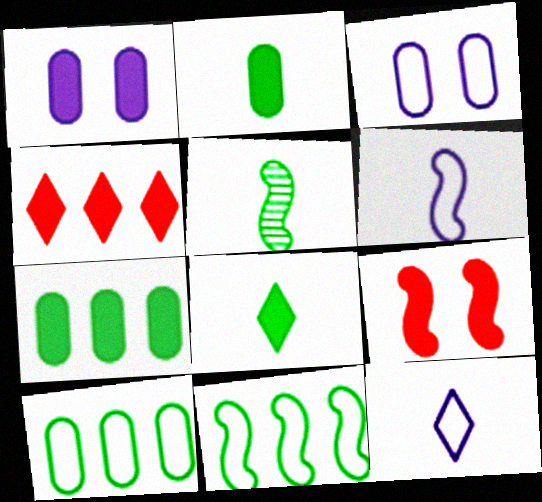[[3, 4, 5]]